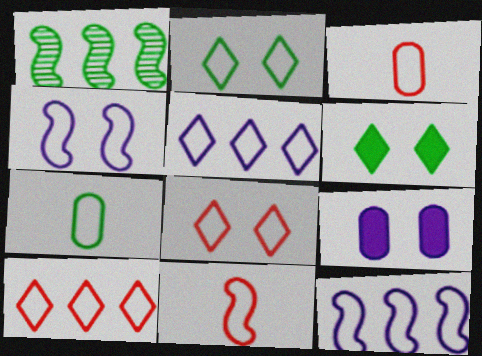[[1, 6, 7], 
[2, 3, 12], 
[4, 7, 10], 
[7, 8, 12]]